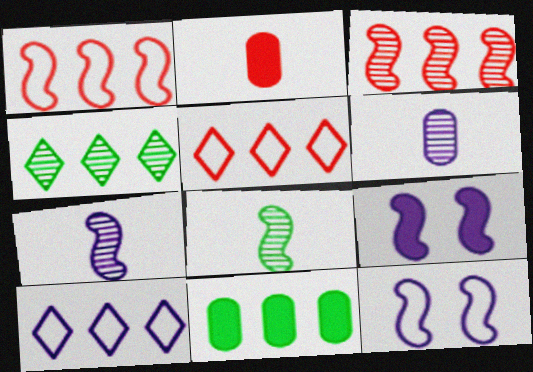[[1, 8, 9], 
[2, 4, 12], 
[3, 10, 11], 
[6, 9, 10]]